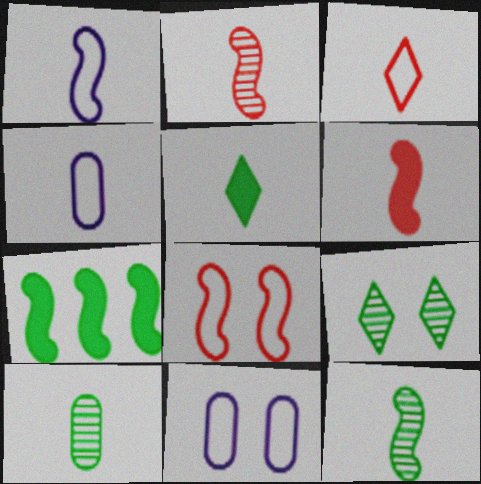[[1, 6, 12], 
[2, 4, 5]]